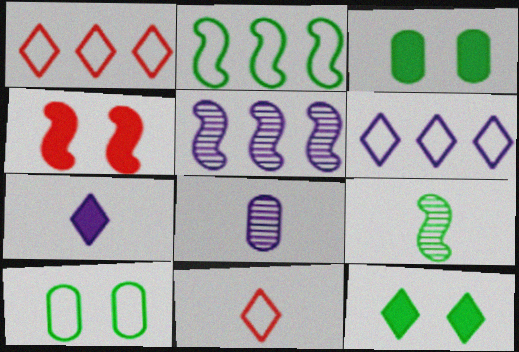[[3, 5, 11]]